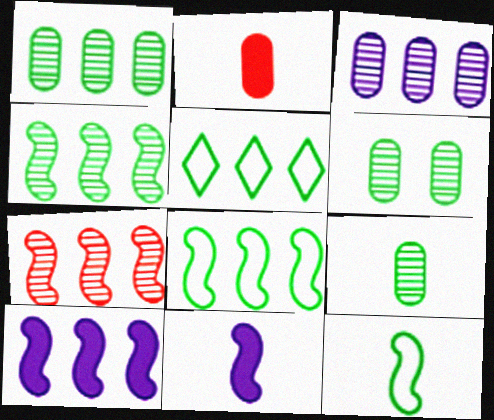[[1, 6, 9], 
[7, 8, 10]]